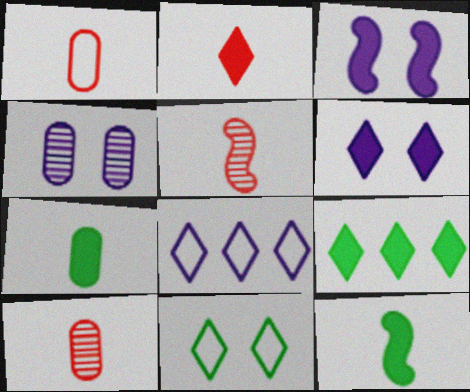[[1, 2, 5], 
[2, 6, 9]]